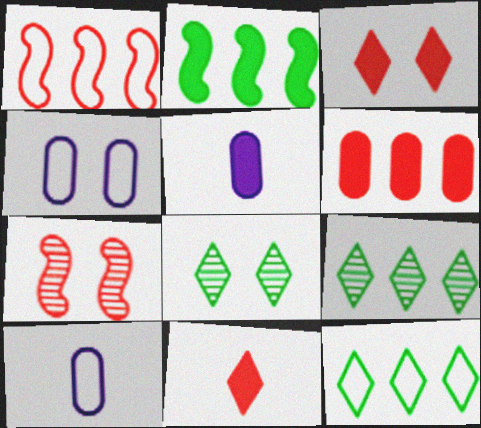[[1, 5, 8], 
[2, 3, 5], 
[5, 7, 12]]